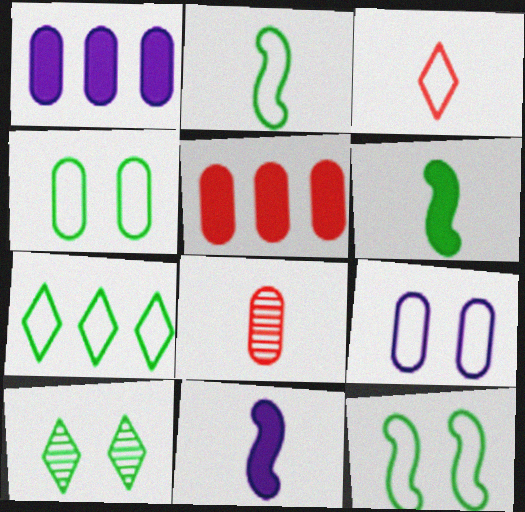[[1, 4, 8], 
[2, 4, 7]]